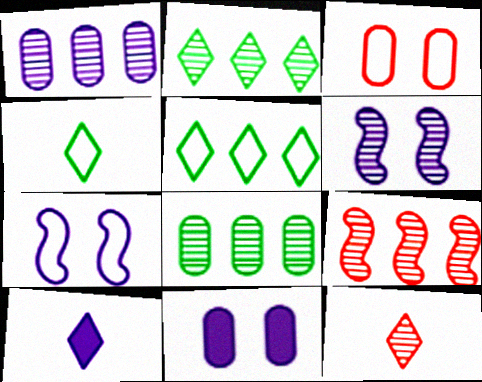[[1, 2, 9], 
[1, 7, 10], 
[4, 9, 11], 
[4, 10, 12], 
[6, 8, 12]]